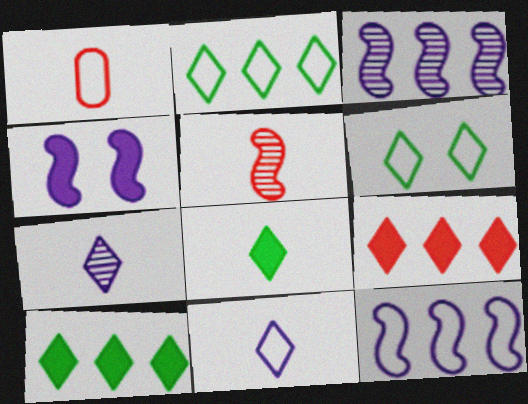[[1, 6, 12], 
[6, 7, 9]]